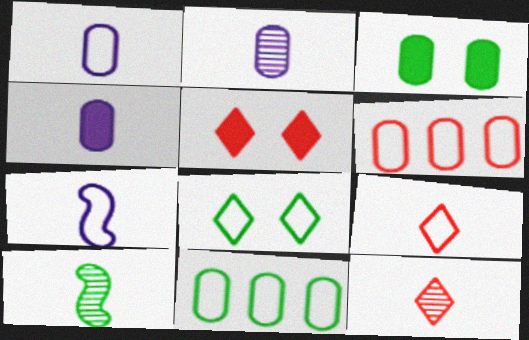[[1, 2, 4], 
[2, 3, 6], 
[2, 10, 12], 
[4, 9, 10], 
[6, 7, 8]]